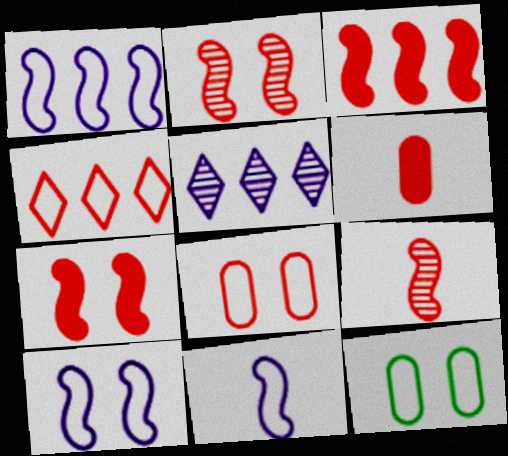[[1, 10, 11], 
[2, 4, 6], 
[4, 11, 12]]